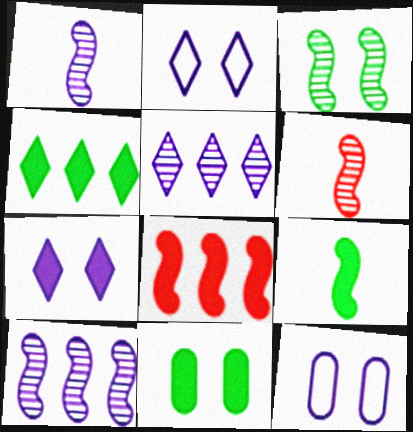[[3, 6, 10], 
[4, 6, 12], 
[4, 9, 11]]